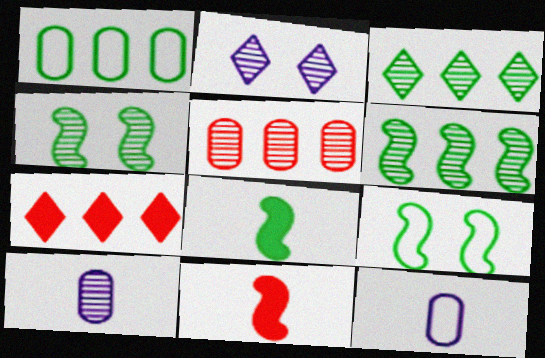[[1, 2, 11], 
[4, 7, 12], 
[6, 8, 9], 
[7, 9, 10]]